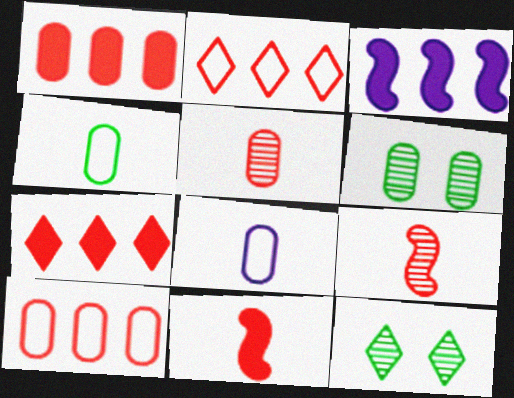[[1, 6, 8]]